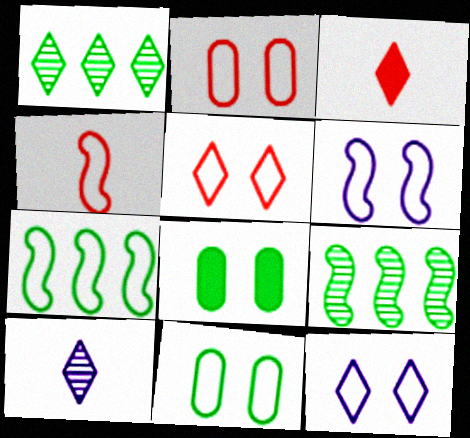[[1, 3, 12], 
[4, 6, 7], 
[5, 6, 11]]